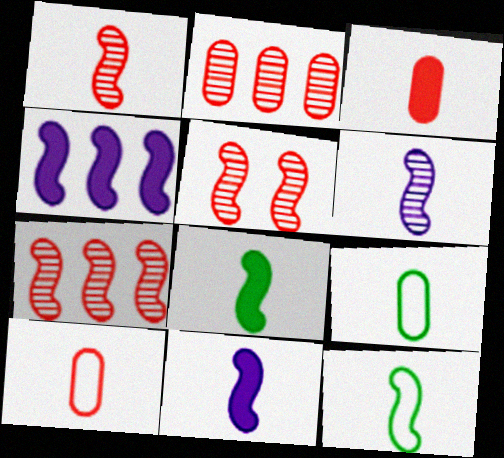[[1, 5, 7], 
[1, 11, 12], 
[4, 5, 12]]